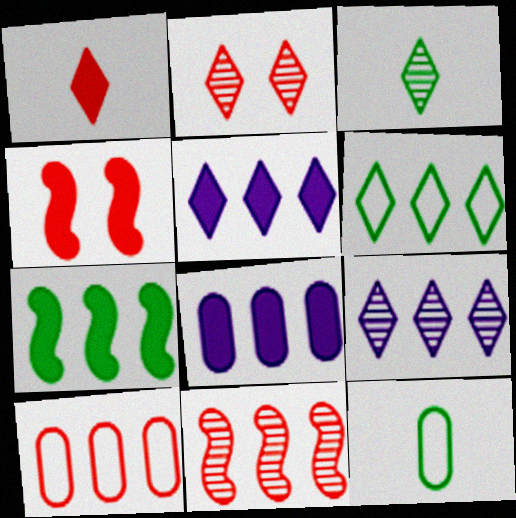[[2, 3, 9], 
[4, 9, 12], 
[6, 8, 11], 
[7, 9, 10]]